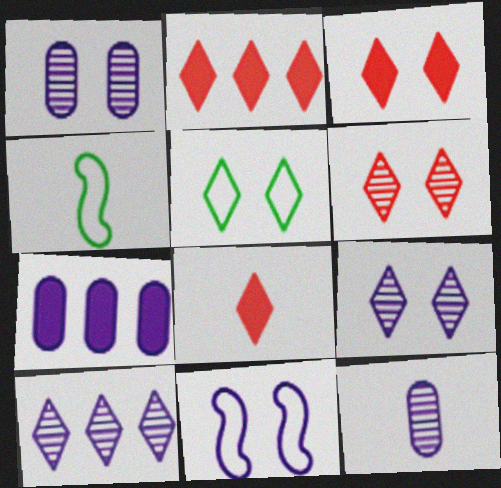[[1, 2, 4], 
[2, 3, 8], 
[3, 5, 9], 
[4, 6, 7], 
[4, 8, 12], 
[5, 8, 10]]